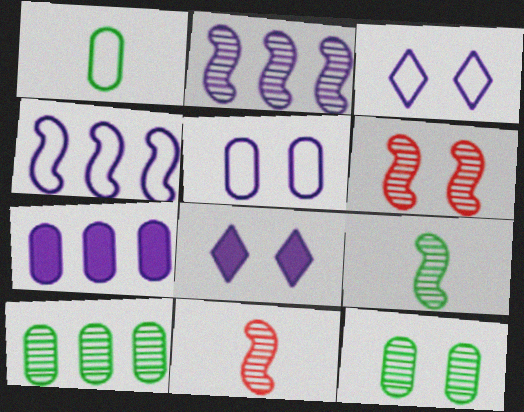[[2, 6, 9]]